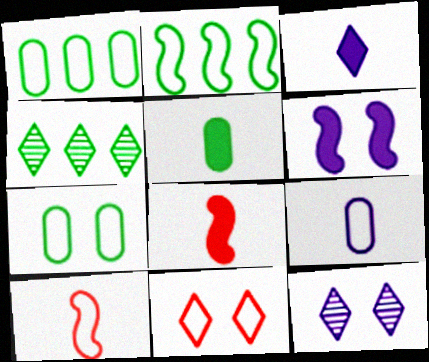[[1, 8, 12], 
[2, 9, 11], 
[3, 4, 11], 
[3, 5, 8]]